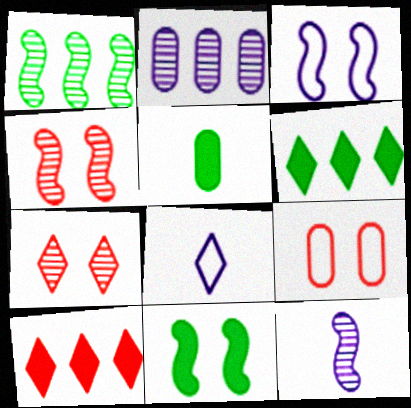[[1, 4, 12], 
[2, 5, 9], 
[3, 4, 11], 
[5, 6, 11], 
[6, 7, 8], 
[6, 9, 12]]